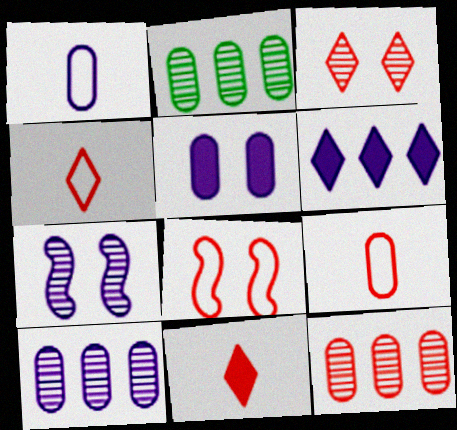[[1, 5, 10], 
[1, 6, 7], 
[2, 5, 9], 
[2, 10, 12], 
[8, 11, 12]]